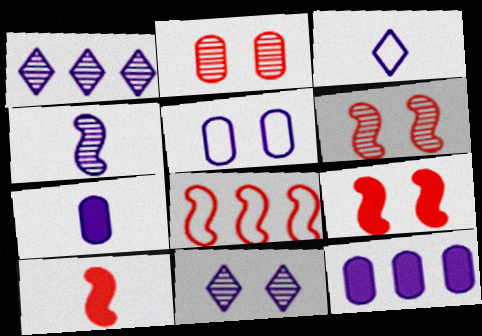[[3, 4, 7], 
[6, 8, 10]]